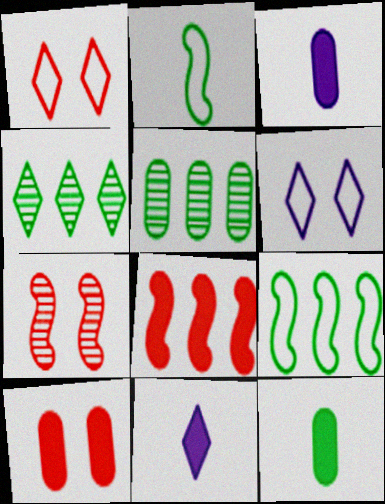[[1, 4, 11], 
[1, 7, 10]]